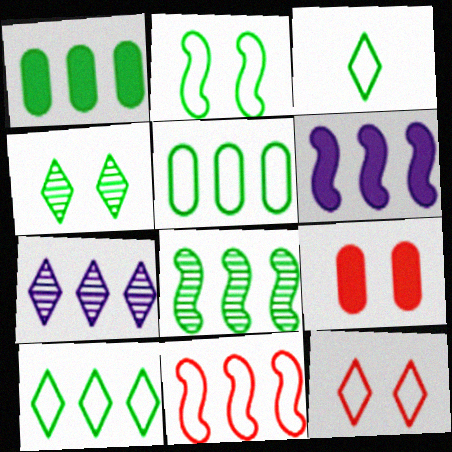[[1, 7, 11], 
[1, 8, 10], 
[2, 3, 5], 
[6, 8, 11]]